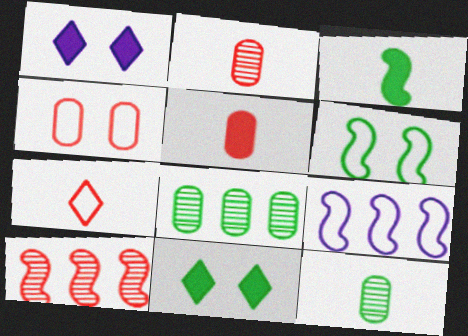[[2, 9, 11]]